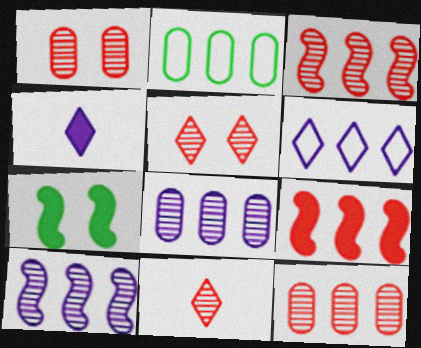[[1, 3, 11]]